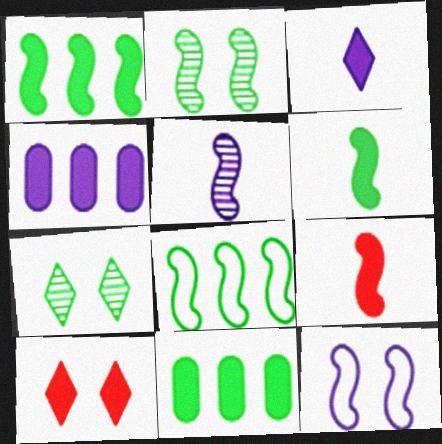[[2, 6, 8], 
[4, 6, 10]]